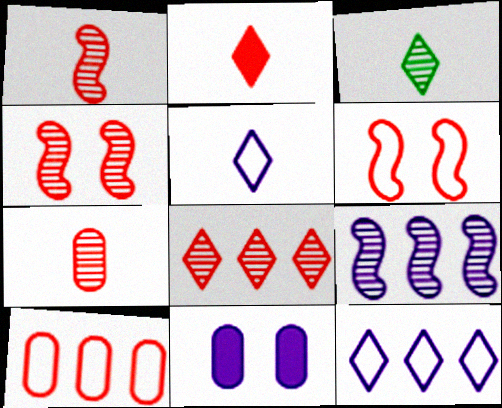[[2, 3, 5], 
[2, 4, 10], 
[4, 7, 8], 
[5, 9, 11]]